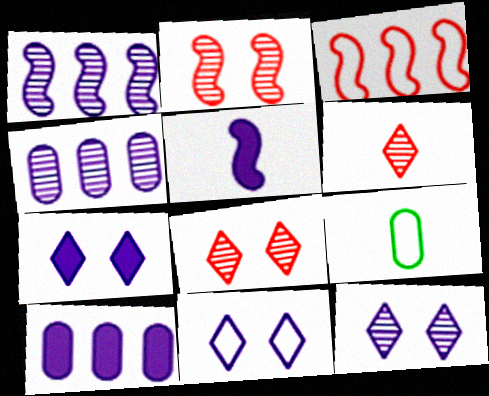[[3, 9, 11], 
[4, 5, 11], 
[5, 6, 9], 
[5, 7, 10], 
[7, 11, 12]]